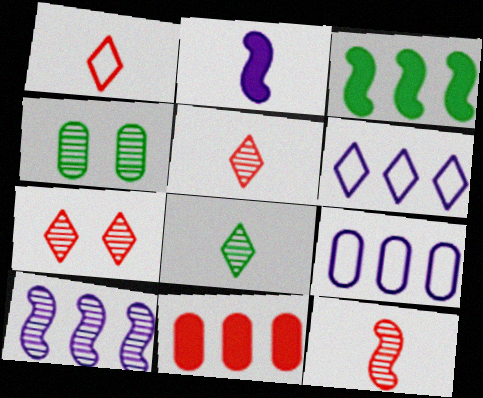[[4, 5, 10]]